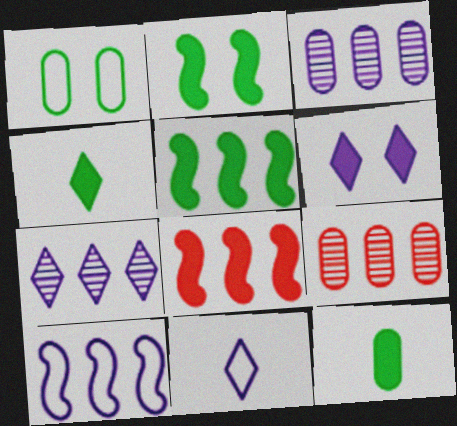[[2, 9, 11], 
[6, 7, 11], 
[6, 8, 12]]